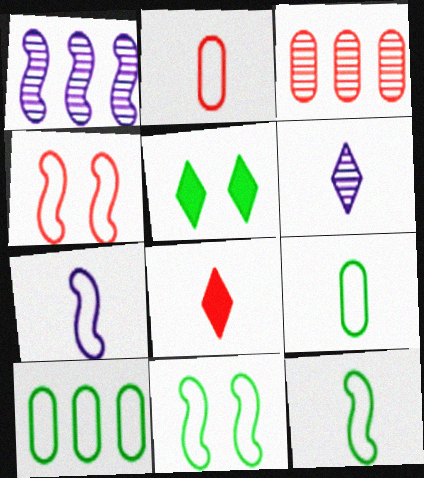[[1, 2, 5], 
[3, 4, 8], 
[3, 5, 7]]